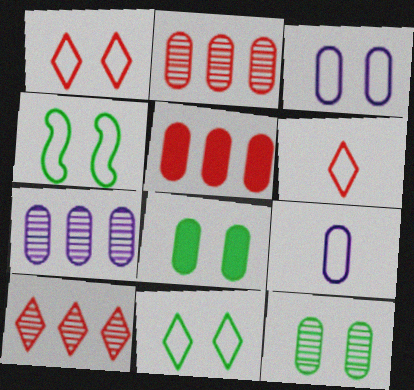[[1, 3, 4], 
[2, 8, 9], 
[5, 9, 12]]